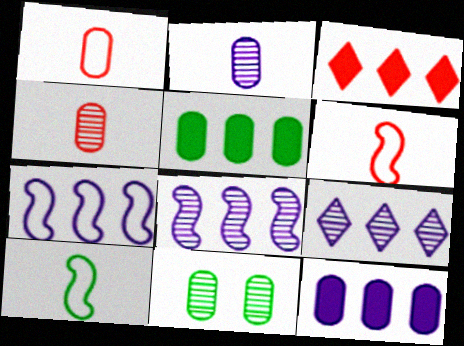[[1, 11, 12], 
[7, 9, 12]]